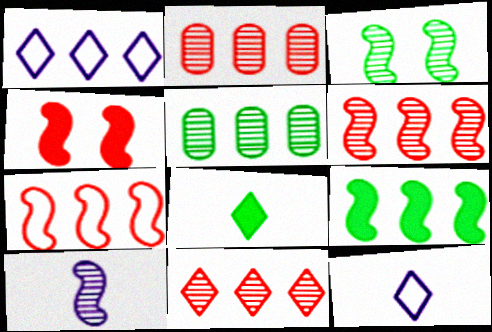[[1, 2, 9], 
[2, 6, 11], 
[3, 6, 10], 
[4, 5, 12]]